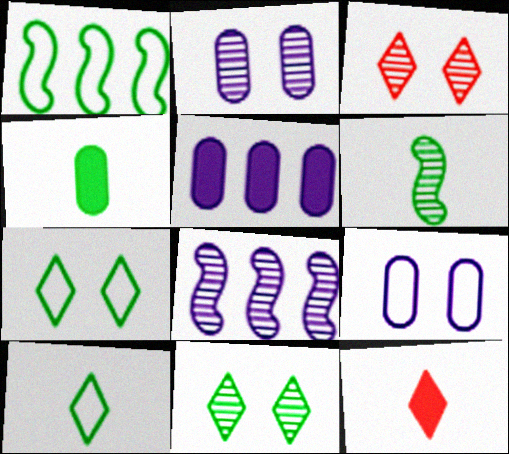[[1, 2, 12], 
[1, 4, 11], 
[4, 6, 10]]